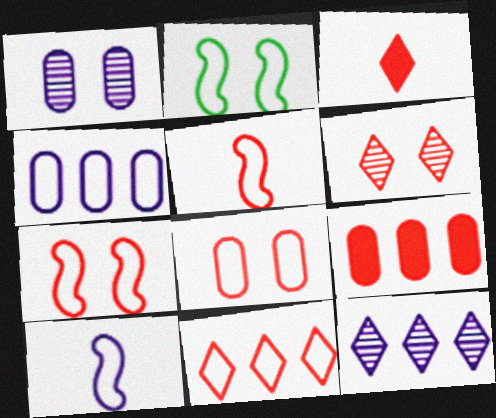[[3, 6, 11], 
[5, 6, 9], 
[5, 8, 11]]